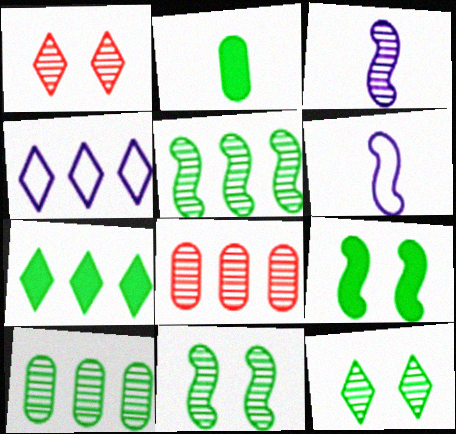[[1, 3, 10], 
[2, 7, 9], 
[3, 8, 12]]